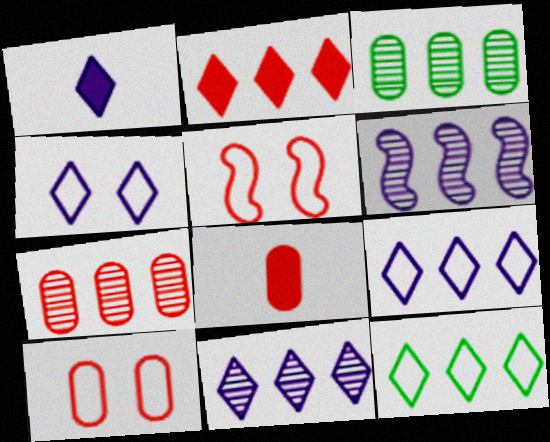[[1, 3, 5], 
[1, 4, 11], 
[2, 11, 12], 
[7, 8, 10]]